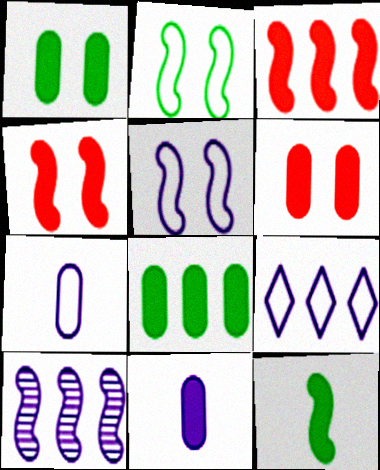[[5, 7, 9], 
[6, 8, 11]]